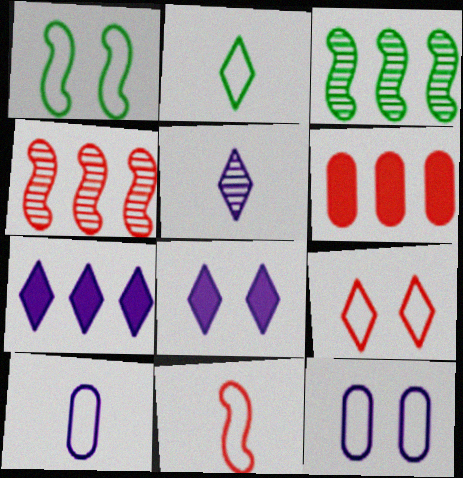[[1, 5, 6], 
[1, 9, 12], 
[2, 10, 11]]